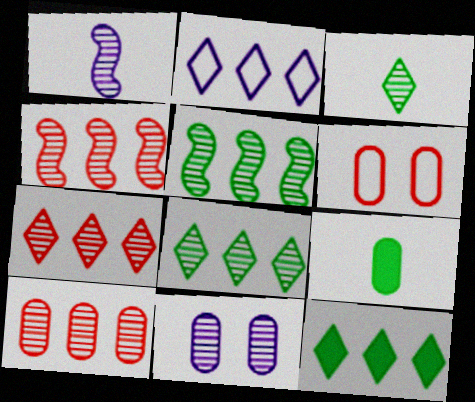[[1, 6, 12], 
[2, 7, 12], 
[3, 4, 11], 
[4, 7, 10]]